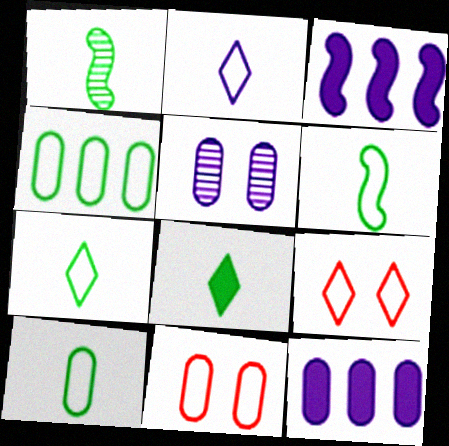[[1, 8, 10], 
[1, 9, 12], 
[2, 3, 5], 
[6, 7, 10]]